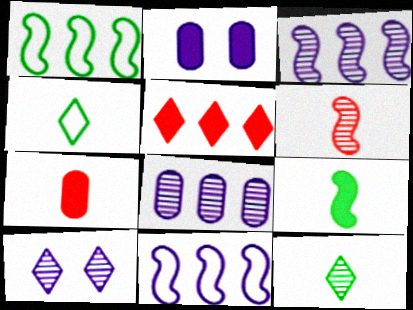[[1, 5, 8], 
[1, 7, 10], 
[2, 5, 9], 
[4, 5, 10]]